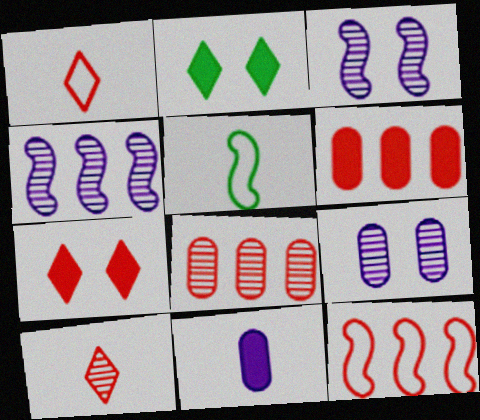[[5, 10, 11]]